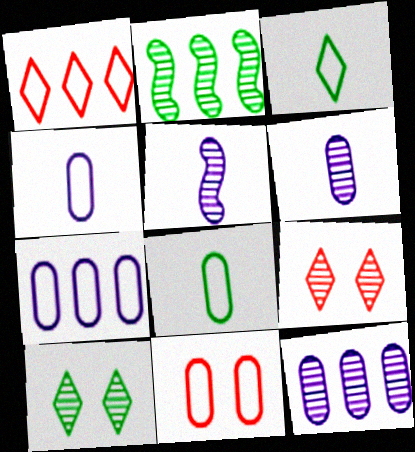[[2, 6, 9], 
[7, 8, 11]]